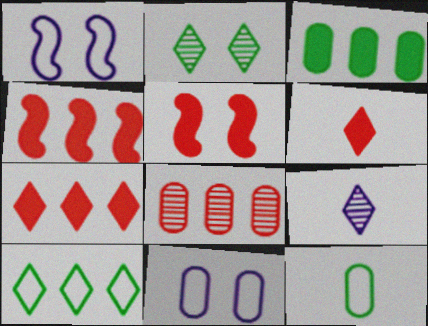[[2, 5, 11]]